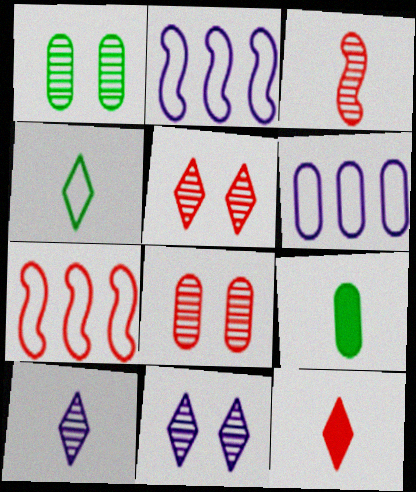[[1, 2, 12], 
[2, 5, 9], 
[4, 10, 12], 
[6, 8, 9], 
[7, 8, 12], 
[7, 9, 11]]